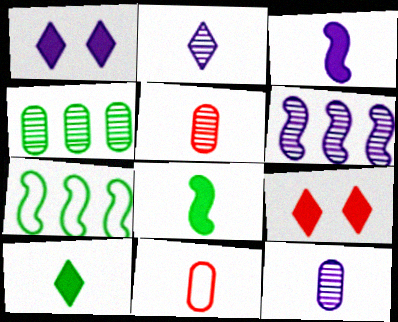[[1, 5, 7], 
[2, 8, 11], 
[7, 9, 12]]